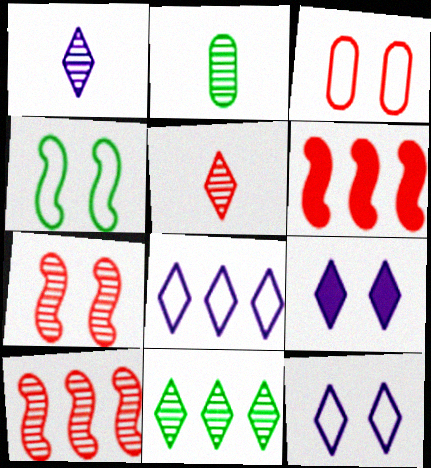[[1, 8, 9], 
[2, 6, 12], 
[3, 4, 12], 
[3, 5, 6]]